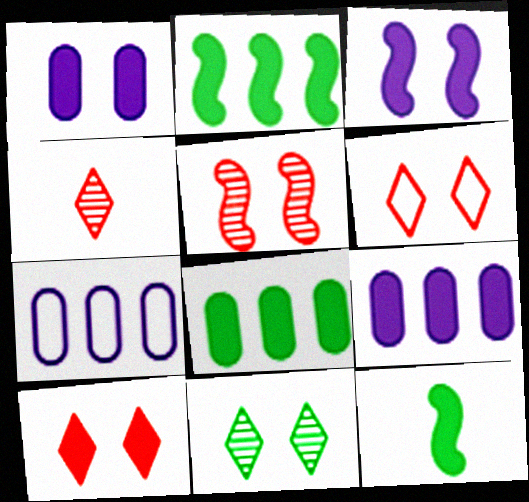[[9, 10, 12]]